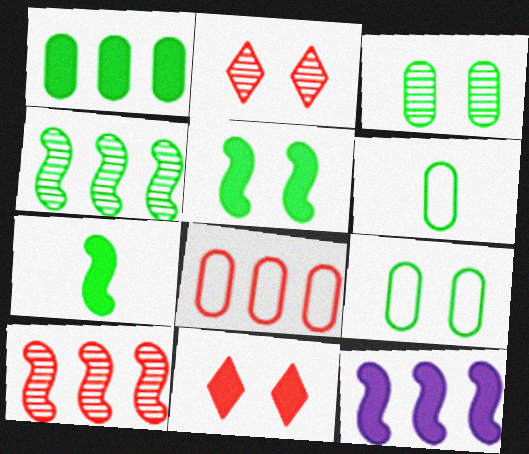[[1, 3, 6], 
[2, 6, 12]]